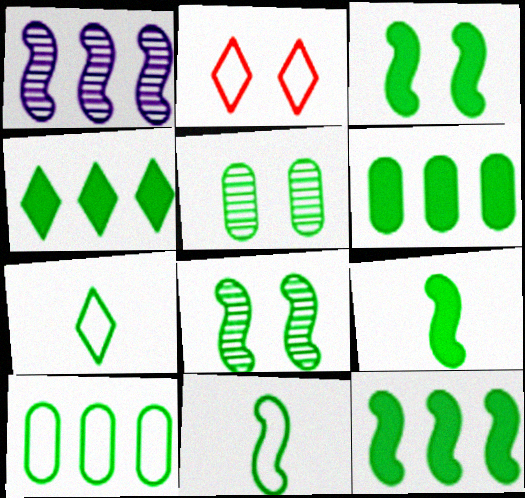[[3, 9, 12], 
[4, 5, 11], 
[4, 6, 12], 
[5, 7, 12], 
[6, 7, 8], 
[8, 11, 12]]